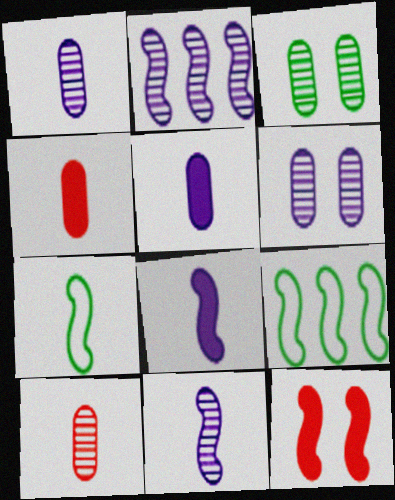[[2, 7, 12], 
[9, 11, 12]]